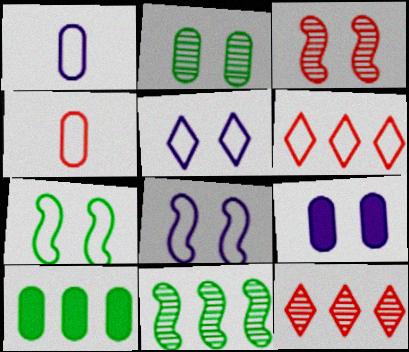[[1, 6, 7]]